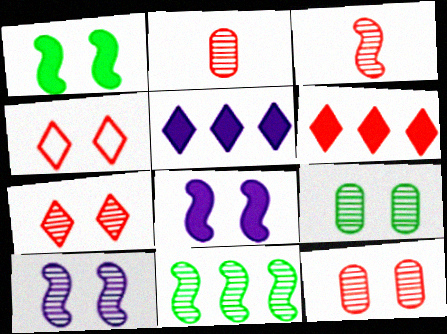[[3, 10, 11], 
[4, 8, 9], 
[7, 9, 10]]